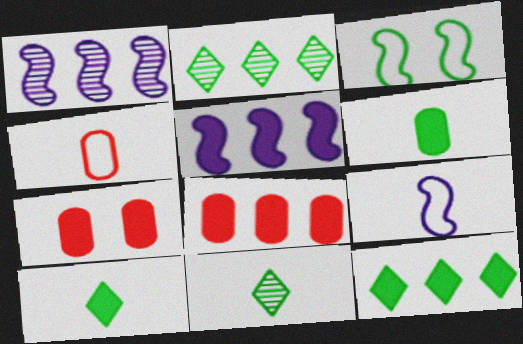[[2, 3, 6], 
[2, 7, 9], 
[5, 7, 10], 
[5, 8, 12]]